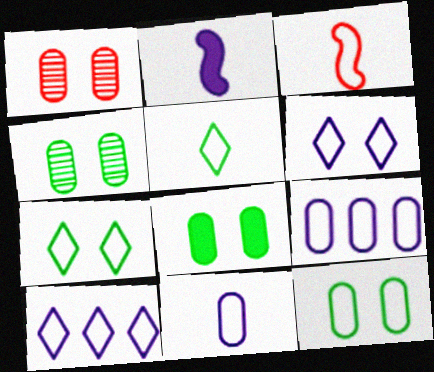[[3, 5, 11], 
[3, 7, 9], 
[3, 10, 12], 
[4, 8, 12]]